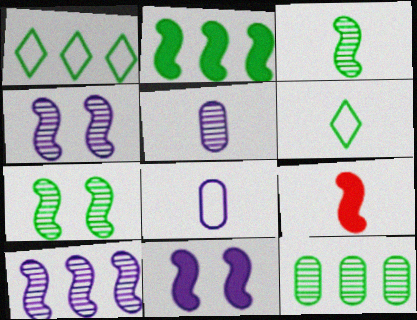[[1, 2, 12], 
[2, 9, 11], 
[5, 6, 9]]